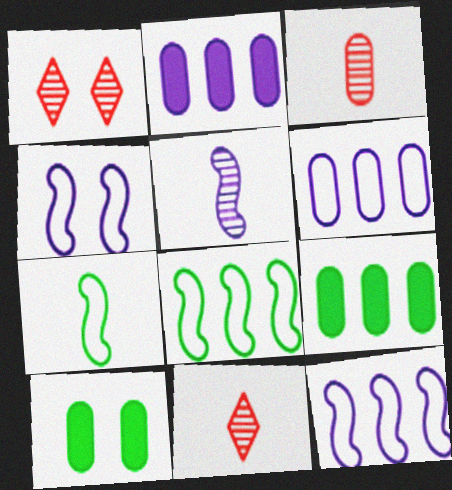[[1, 2, 7], 
[1, 4, 10], 
[3, 6, 10], 
[4, 9, 11], 
[10, 11, 12]]